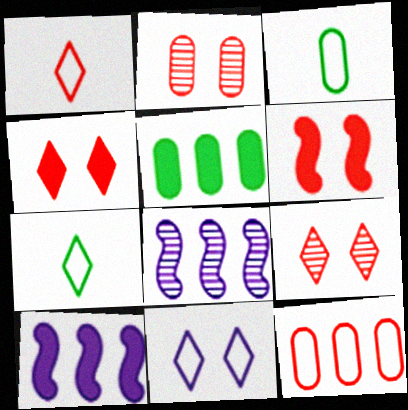[[2, 7, 10], 
[3, 4, 8], 
[3, 9, 10]]